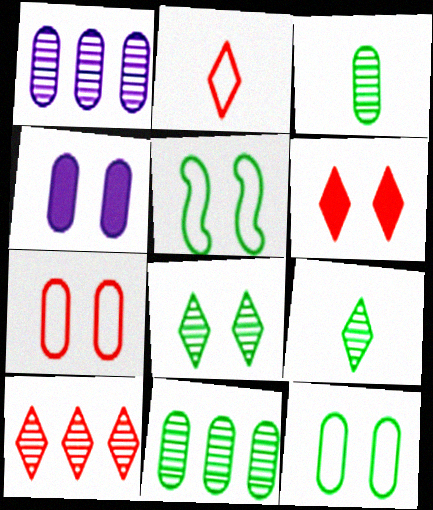[[2, 6, 10]]